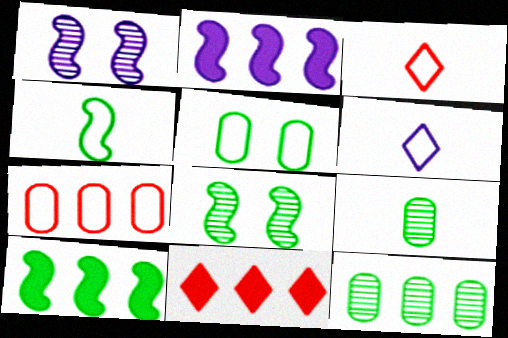[[4, 8, 10]]